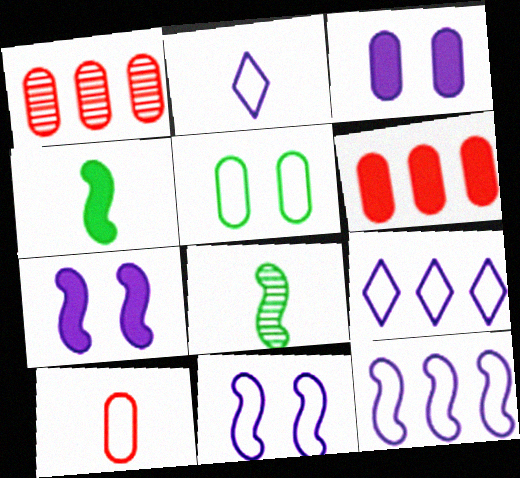[]